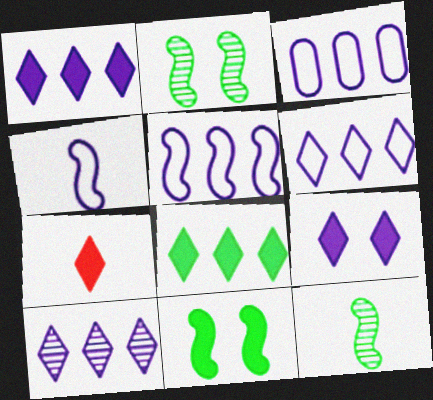[[1, 6, 10], 
[2, 3, 7], 
[3, 5, 6], 
[7, 8, 9]]